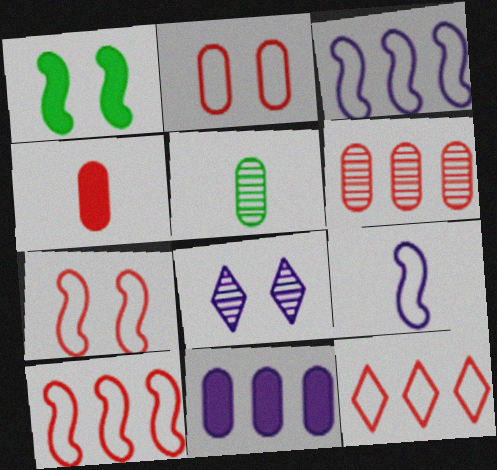[[1, 2, 8], 
[2, 4, 6], 
[2, 5, 11], 
[8, 9, 11]]